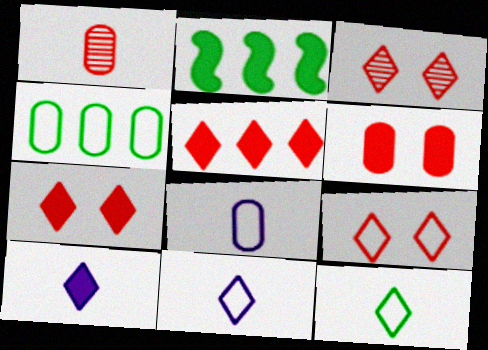[[2, 3, 8], 
[2, 6, 10], 
[3, 7, 9]]